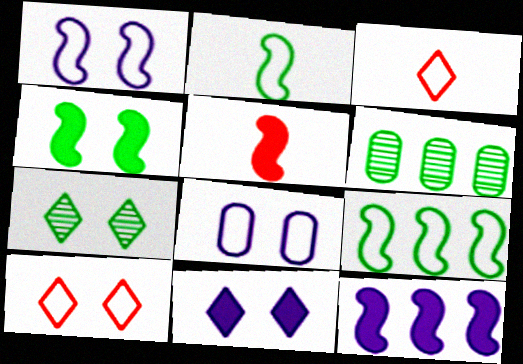[[3, 8, 9], 
[4, 5, 12], 
[7, 10, 11]]